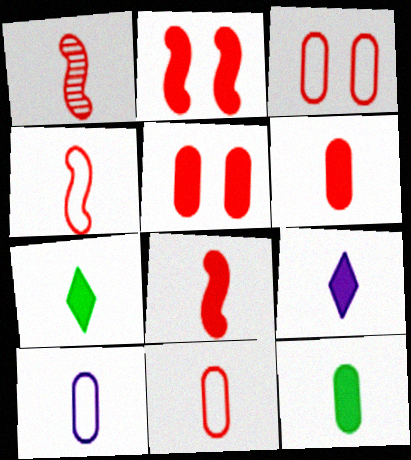[[1, 4, 8], 
[1, 7, 10], 
[8, 9, 12]]